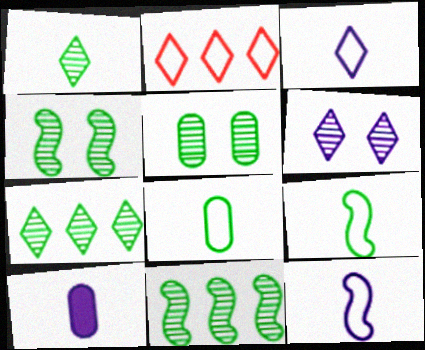[[1, 5, 11], 
[2, 4, 10]]